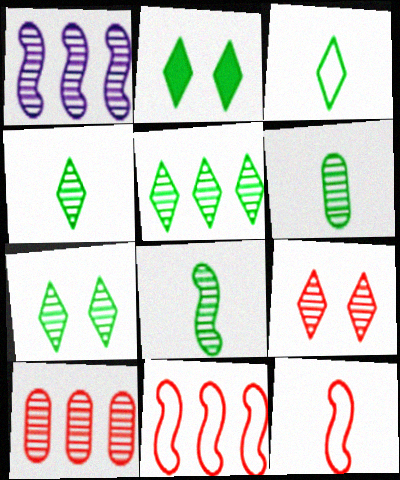[[1, 5, 10], 
[1, 6, 9], 
[2, 3, 5], 
[4, 5, 7], 
[4, 6, 8]]